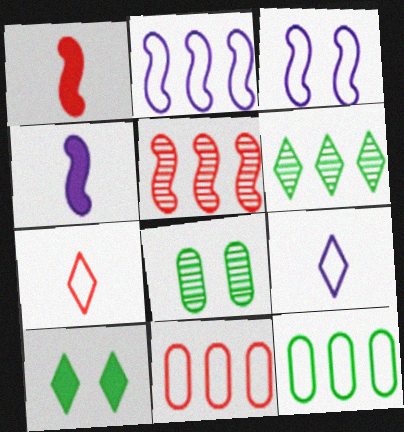[[3, 7, 12]]